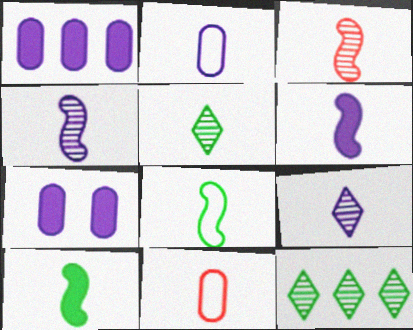[[2, 6, 9], 
[3, 6, 8], 
[5, 6, 11], 
[9, 10, 11]]